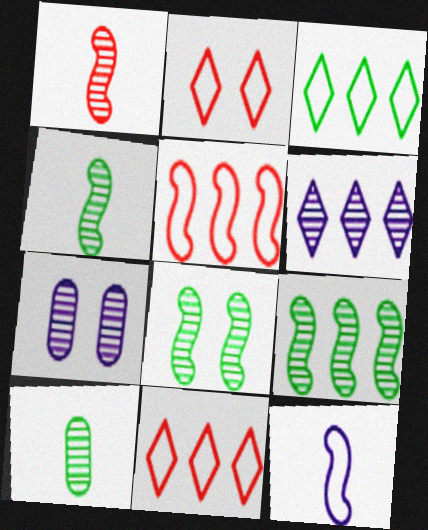[[4, 8, 9]]